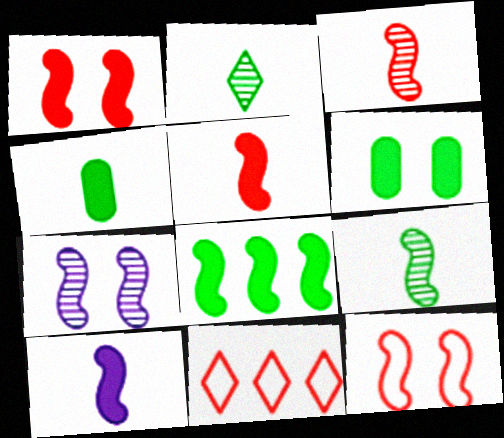[[1, 8, 10], 
[4, 7, 11]]